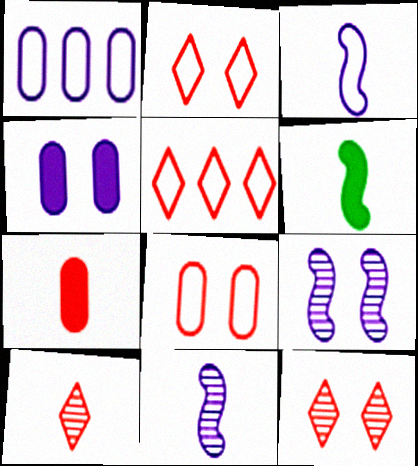[[1, 6, 12]]